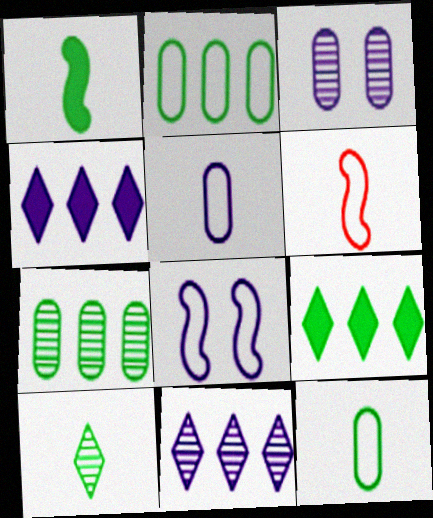[[1, 10, 12], 
[3, 6, 9]]